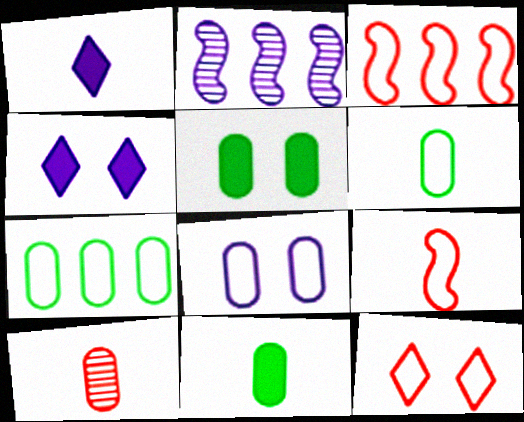[[1, 2, 8], 
[2, 11, 12]]